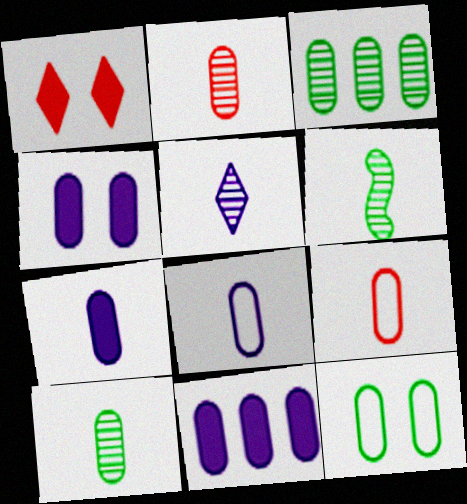[[2, 5, 6], 
[2, 11, 12], 
[3, 4, 9], 
[4, 7, 11], 
[7, 9, 10]]